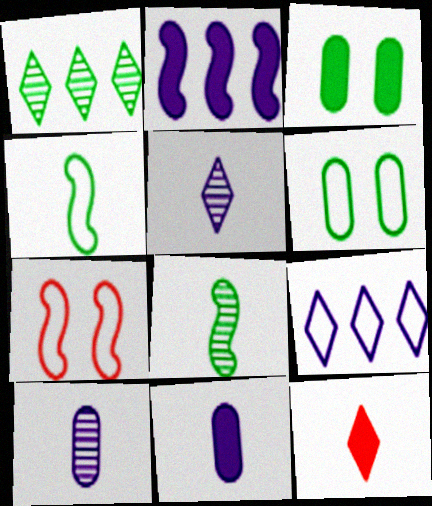[[1, 3, 4], 
[1, 7, 11], 
[2, 3, 12], 
[2, 7, 8], 
[4, 10, 12]]